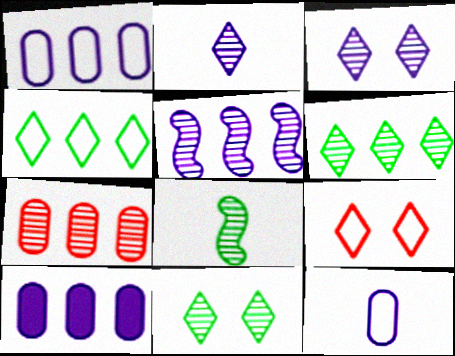[[3, 7, 8], 
[5, 6, 7], 
[8, 9, 10]]